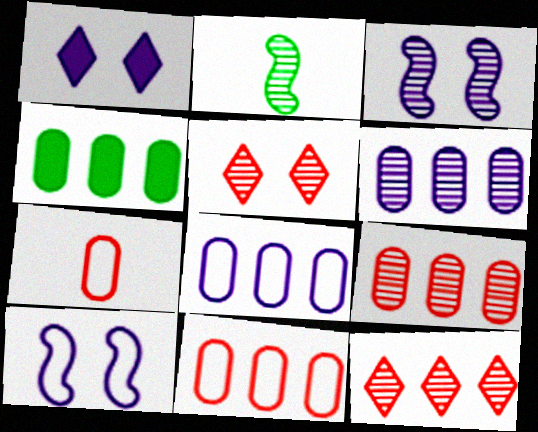[[1, 2, 11], 
[2, 5, 6], 
[4, 6, 11], 
[4, 8, 9]]